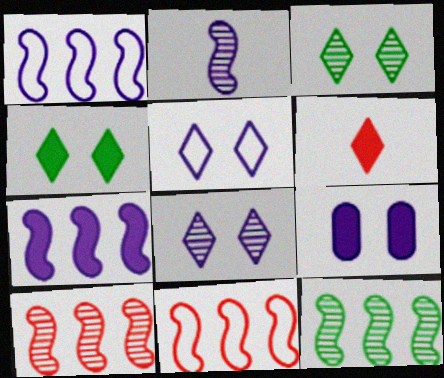[[7, 11, 12]]